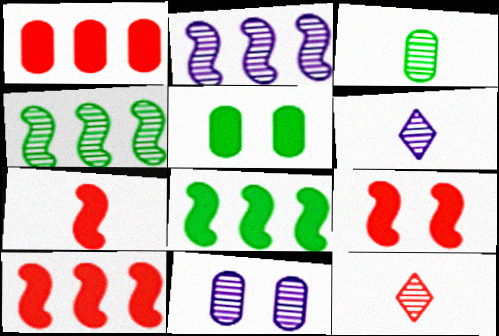[[2, 6, 11], 
[4, 11, 12], 
[7, 9, 10]]